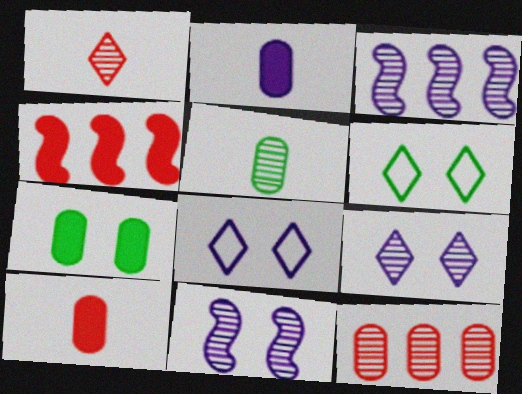[[2, 3, 8], 
[3, 6, 10], 
[4, 5, 8]]